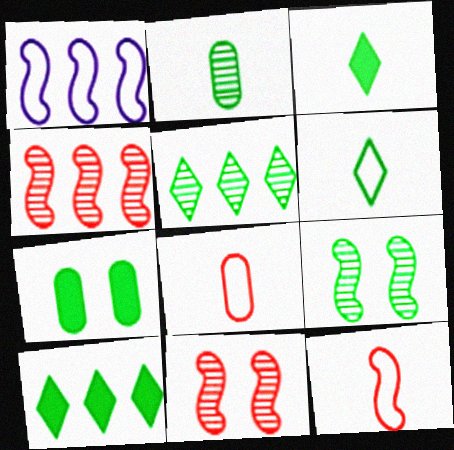[[2, 5, 9]]